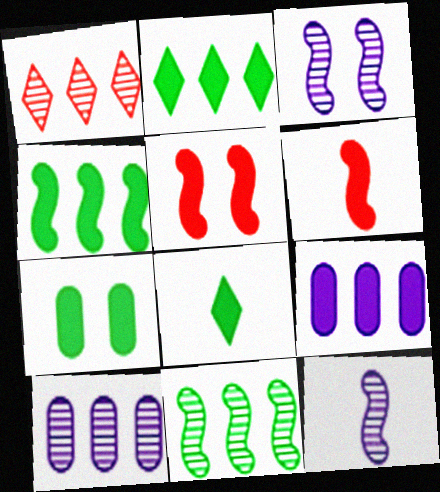[[1, 10, 11], 
[4, 7, 8], 
[5, 8, 9]]